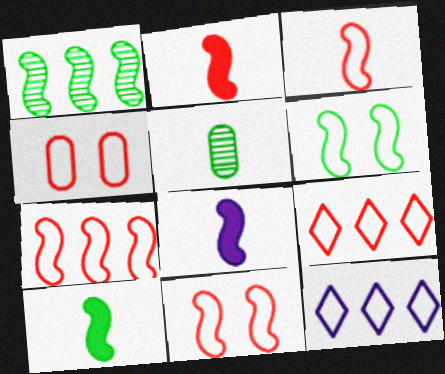[[1, 6, 10], 
[1, 8, 11], 
[2, 8, 10], 
[3, 4, 9], 
[3, 7, 11]]